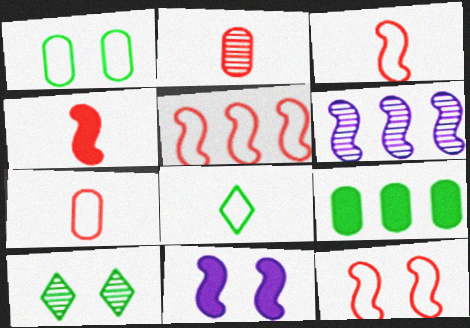[[2, 6, 10], 
[3, 5, 12]]